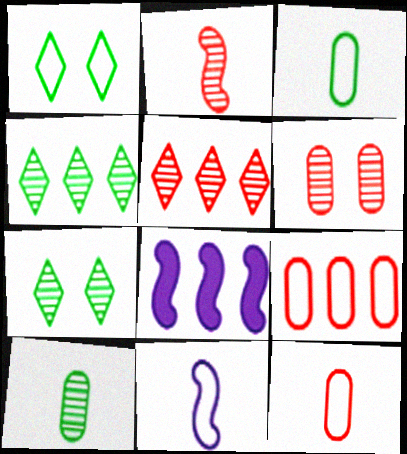[[1, 9, 11], 
[2, 5, 6], 
[4, 8, 9], 
[7, 8, 12]]